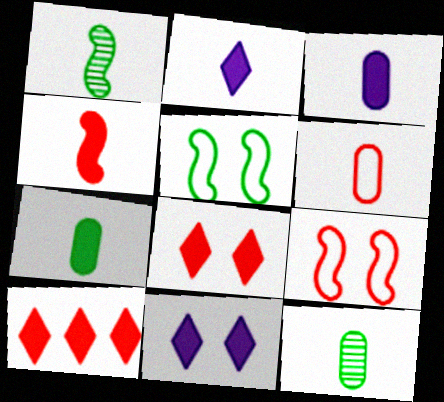[[1, 2, 6], 
[2, 4, 7], 
[3, 6, 12]]